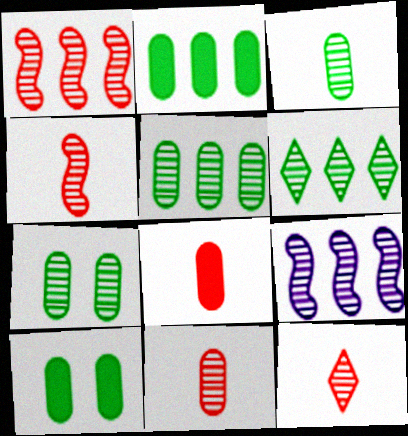[[3, 5, 7], 
[4, 11, 12], 
[7, 9, 12]]